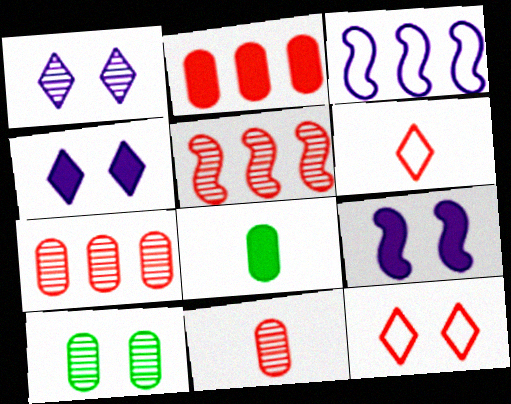[[9, 10, 12]]